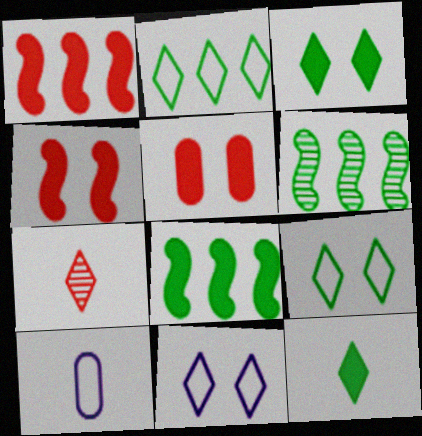[]